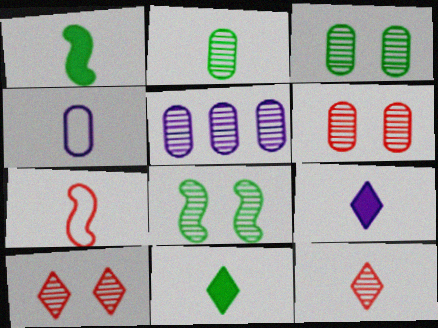[[1, 4, 12], 
[2, 5, 6], 
[2, 7, 9], 
[5, 8, 12]]